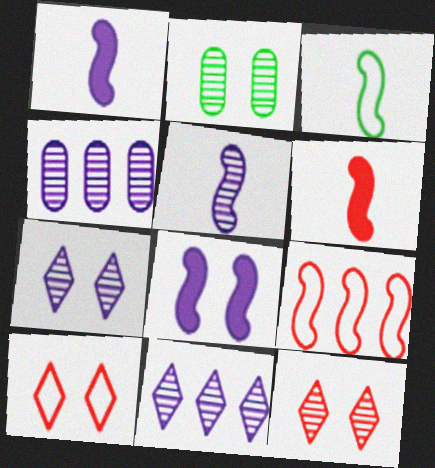[[2, 8, 10], 
[3, 5, 6], 
[4, 5, 7]]